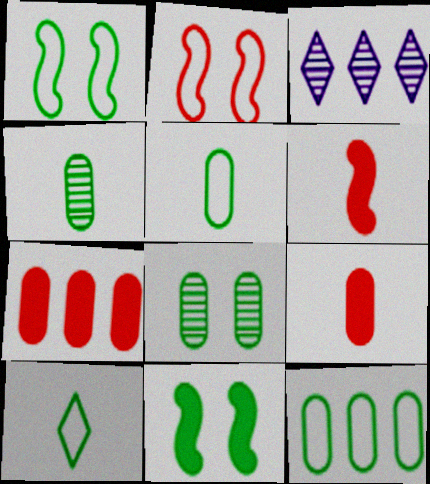[[1, 3, 9], 
[1, 10, 12]]